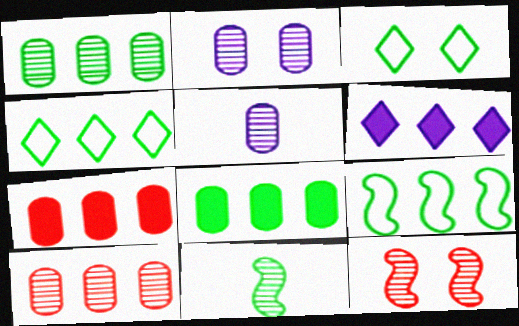[[3, 8, 11], 
[6, 9, 10]]